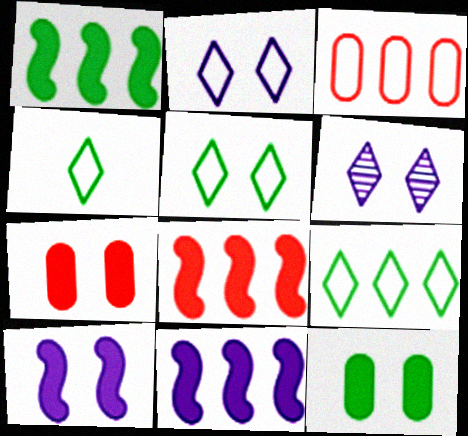[[1, 8, 11], 
[4, 5, 9]]